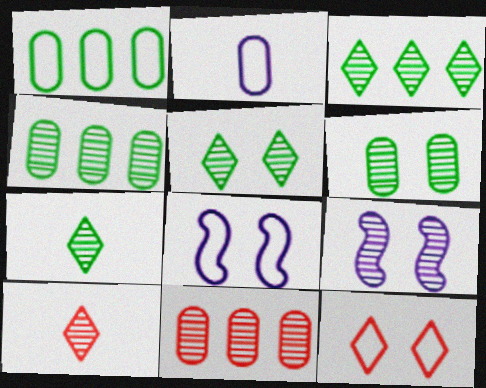[[3, 5, 7], 
[4, 9, 10], 
[7, 9, 11]]